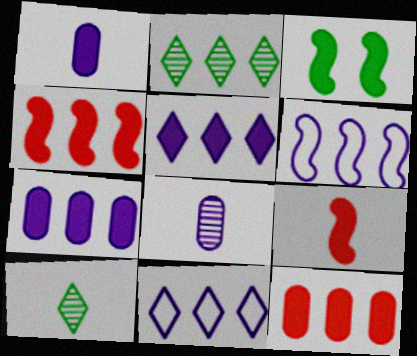[[2, 6, 12]]